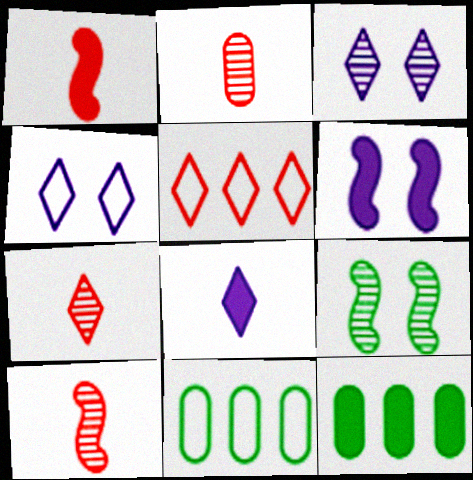[[1, 3, 11], 
[2, 7, 10], 
[4, 10, 12], 
[6, 7, 11]]